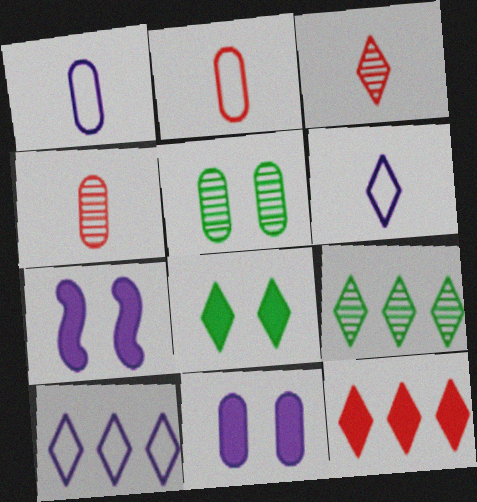[[2, 7, 9], 
[3, 8, 10], 
[9, 10, 12]]